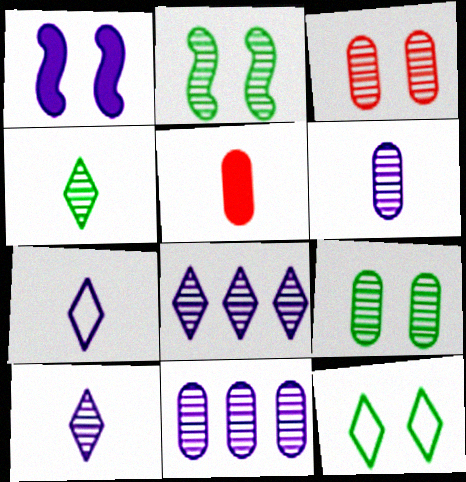[[1, 3, 12], 
[1, 7, 11]]